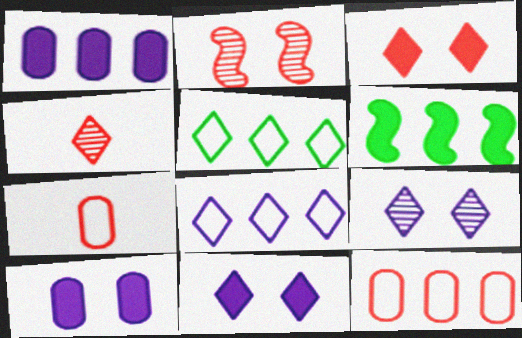[[4, 5, 11], 
[6, 7, 9]]